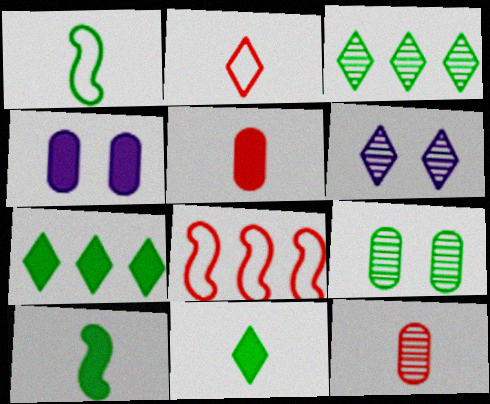[[1, 7, 9], 
[2, 6, 7]]